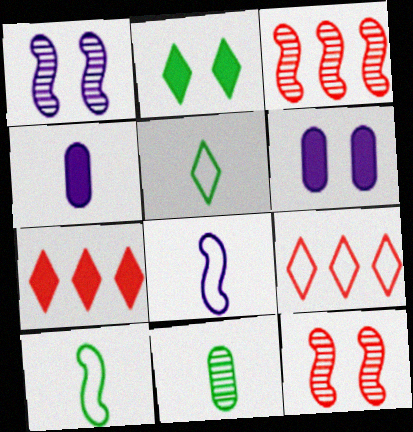[[3, 5, 6]]